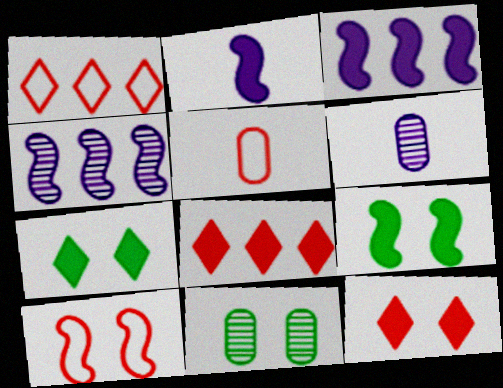[[1, 2, 11], 
[1, 5, 10], 
[1, 6, 9], 
[4, 5, 7]]